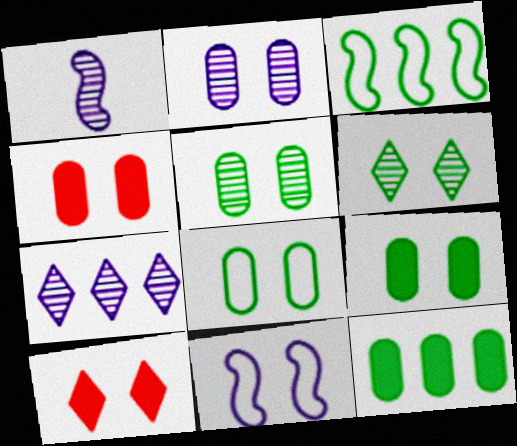[[1, 2, 7], 
[2, 4, 8], 
[4, 6, 11], 
[5, 8, 9], 
[5, 10, 11]]